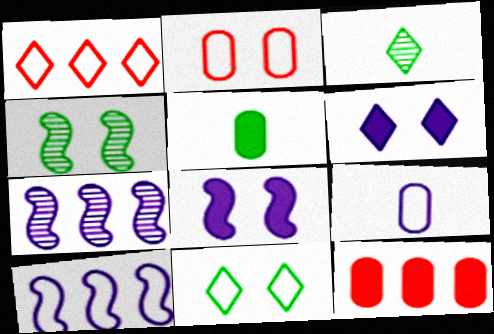[[1, 3, 6], 
[2, 4, 6], 
[6, 7, 9]]